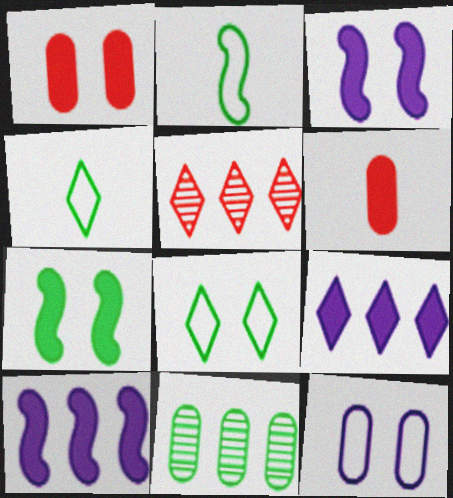[[4, 7, 11], 
[6, 7, 9], 
[6, 11, 12]]